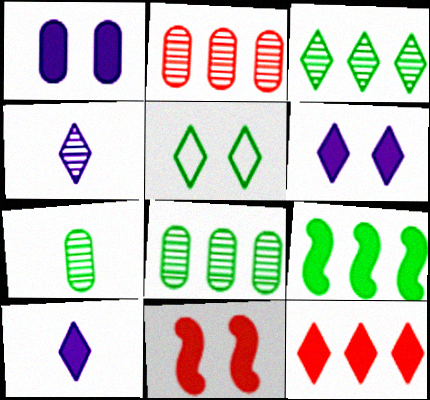[[4, 5, 12], 
[5, 7, 9]]